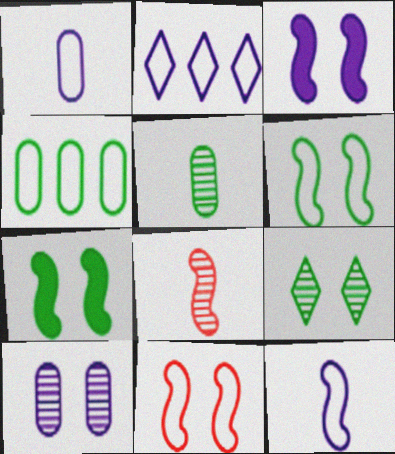[]